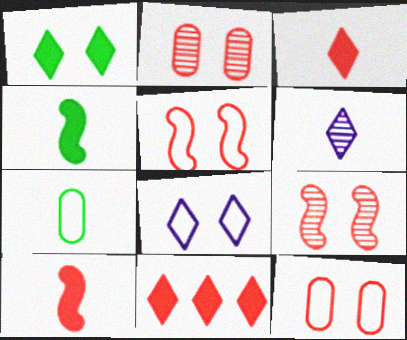[[6, 7, 10]]